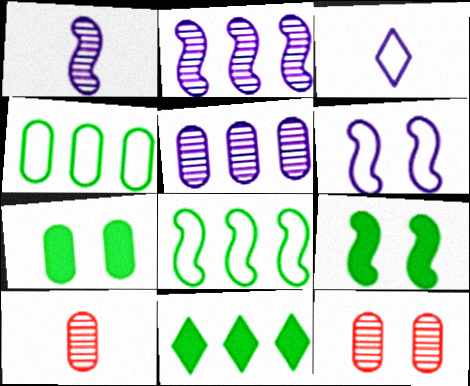[[6, 10, 11]]